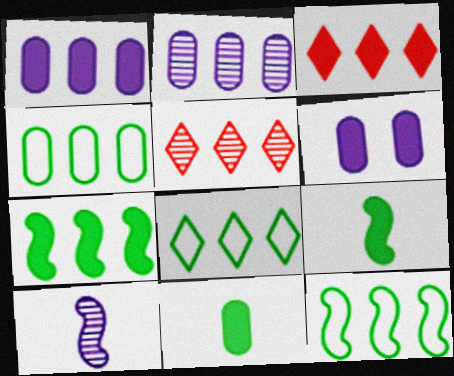[[1, 3, 7], 
[1, 5, 12], 
[2, 3, 12], 
[3, 6, 9], 
[4, 8, 12]]